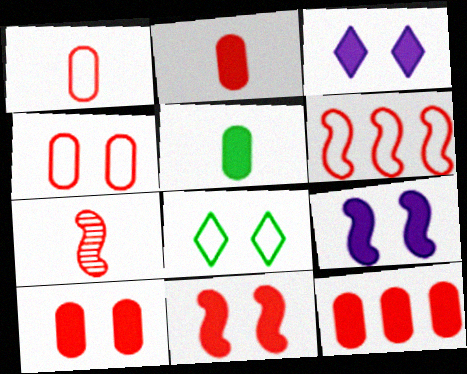[[2, 10, 12], 
[6, 7, 11]]